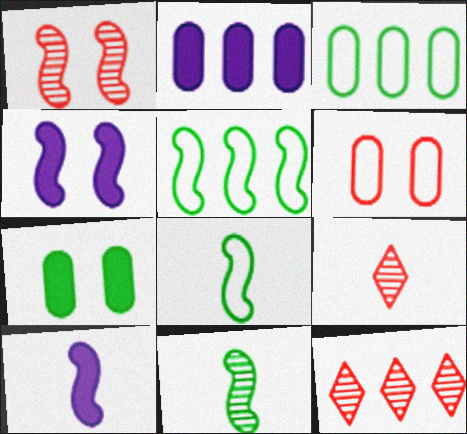[[1, 5, 10], 
[2, 5, 12], 
[3, 4, 9]]